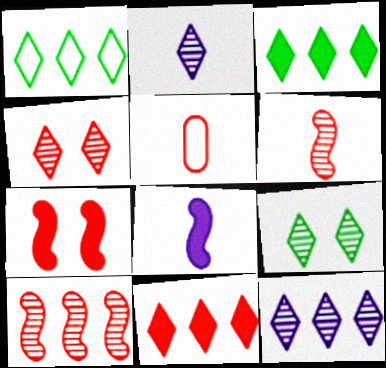[[1, 11, 12]]